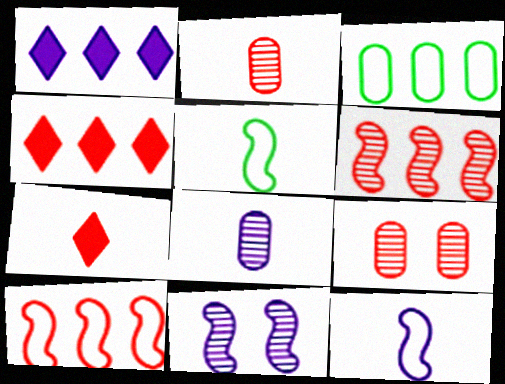[[1, 3, 6], 
[1, 5, 9], 
[3, 7, 11], 
[5, 7, 8], 
[7, 9, 10]]